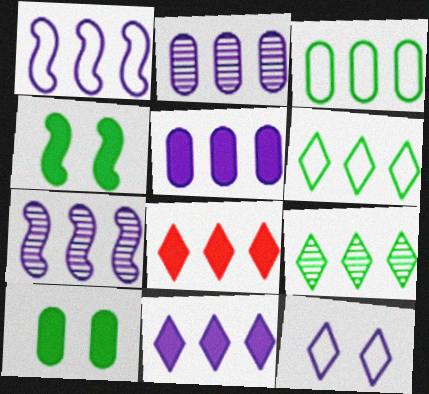[[1, 2, 11], 
[3, 7, 8]]